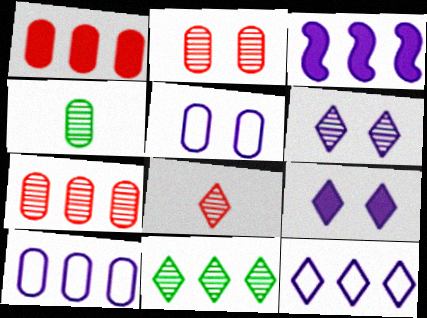[[1, 4, 5], 
[6, 8, 11]]